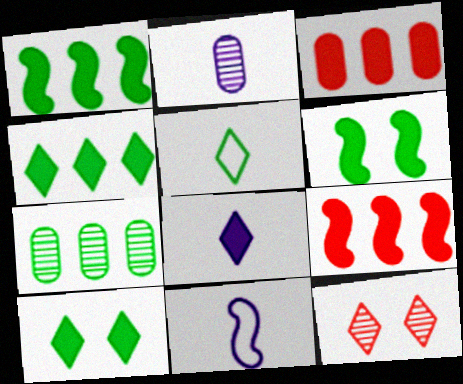[[2, 8, 11], 
[3, 6, 8], 
[5, 6, 7]]